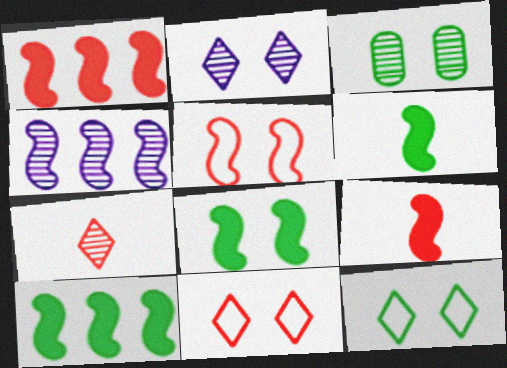[[3, 4, 7], 
[3, 8, 12], 
[4, 5, 6], 
[6, 8, 10]]